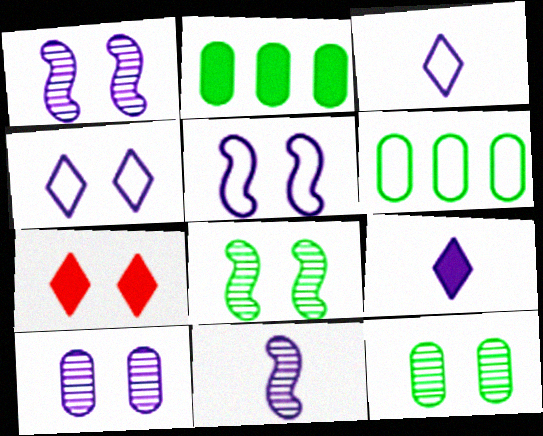[[5, 7, 12], 
[6, 7, 11]]